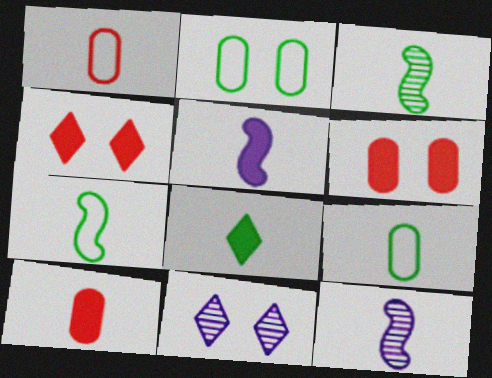[[1, 8, 12], 
[3, 8, 9], 
[5, 8, 10]]